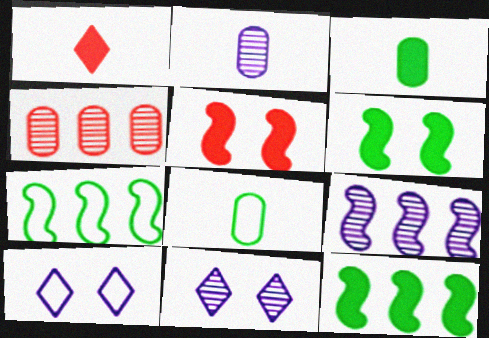[[2, 9, 11]]